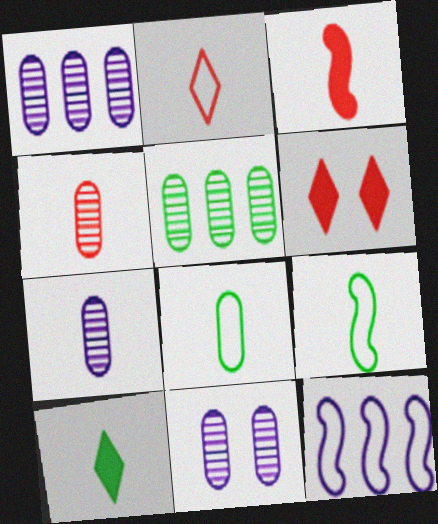[[1, 6, 9], 
[1, 7, 11], 
[2, 3, 4], 
[4, 5, 11]]